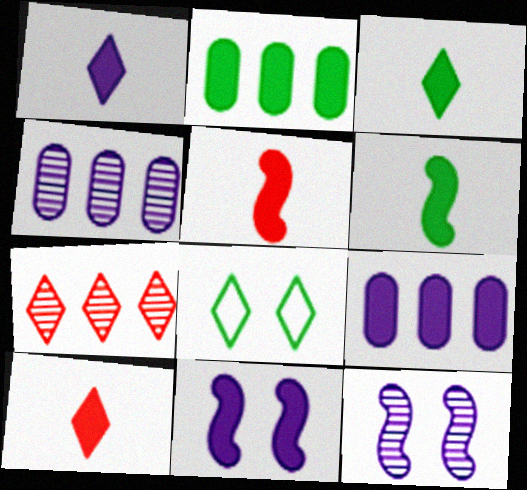[[1, 3, 10], 
[1, 7, 8], 
[1, 9, 11], 
[2, 10, 11], 
[4, 5, 8]]